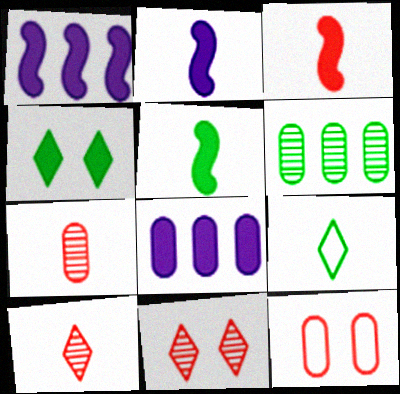[[2, 3, 5], 
[2, 7, 9], 
[3, 4, 8]]